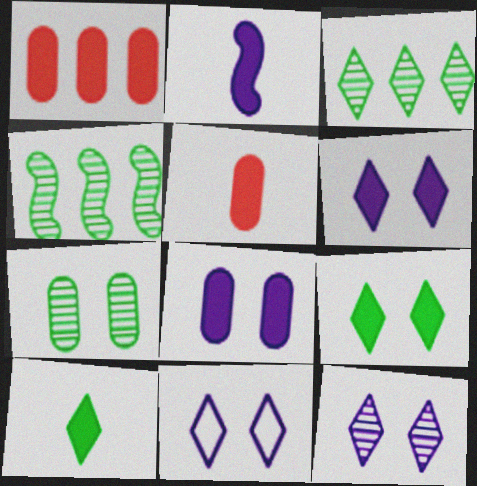[[1, 2, 9], 
[2, 5, 10], 
[4, 5, 11], 
[6, 11, 12]]